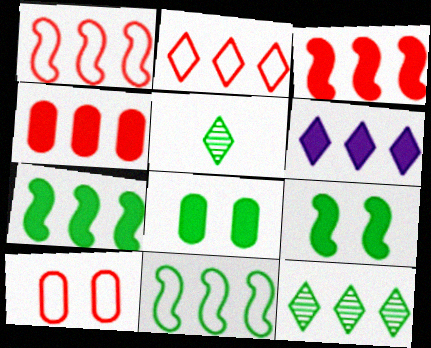[[2, 6, 12], 
[4, 6, 7], 
[5, 8, 11]]